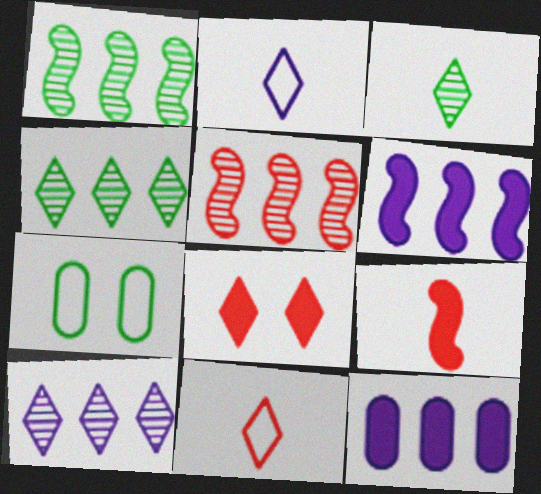[[2, 4, 8], 
[7, 9, 10]]